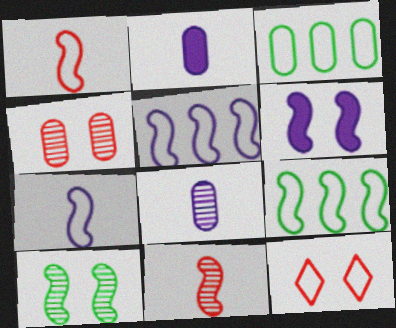[[2, 3, 4], 
[3, 7, 12], 
[6, 9, 11]]